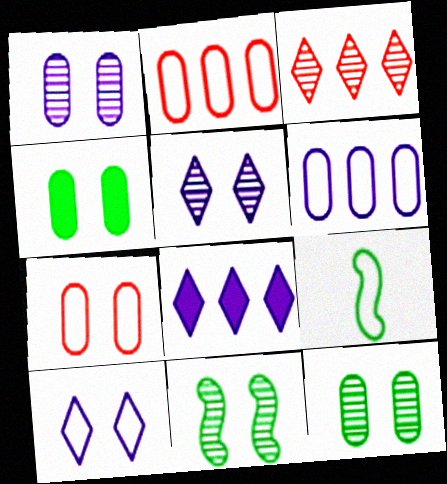[[1, 4, 7], 
[2, 9, 10]]